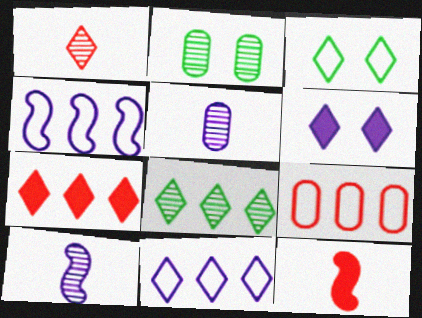[[2, 11, 12], 
[4, 5, 6], 
[7, 8, 11]]